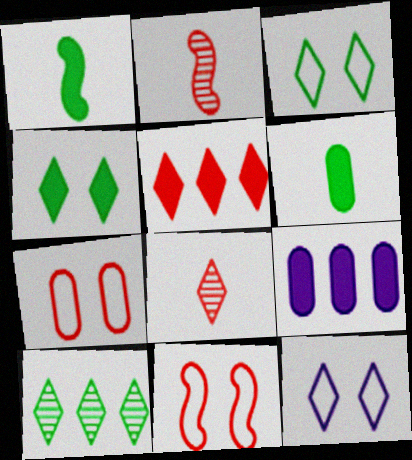[[2, 3, 9], 
[2, 5, 7]]